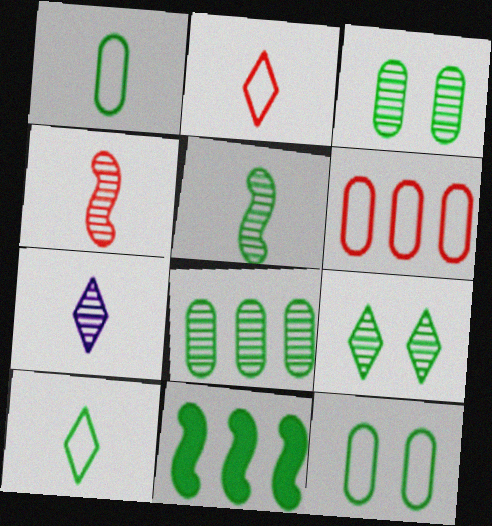[[1, 9, 11], 
[3, 10, 11], 
[5, 8, 9]]